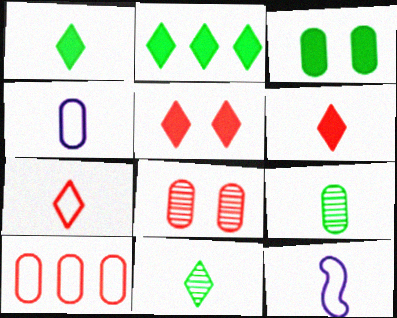[[2, 8, 12], 
[6, 9, 12]]